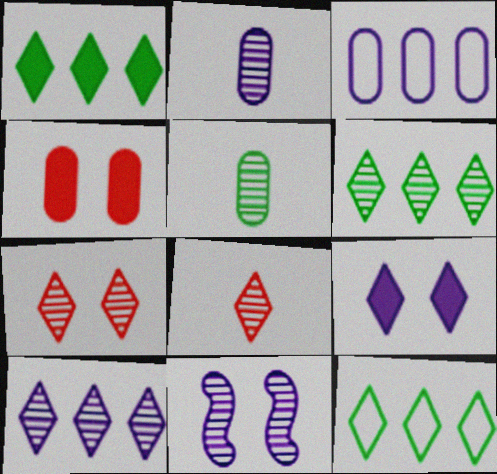[[1, 6, 12], 
[2, 10, 11], 
[3, 4, 5], 
[8, 9, 12]]